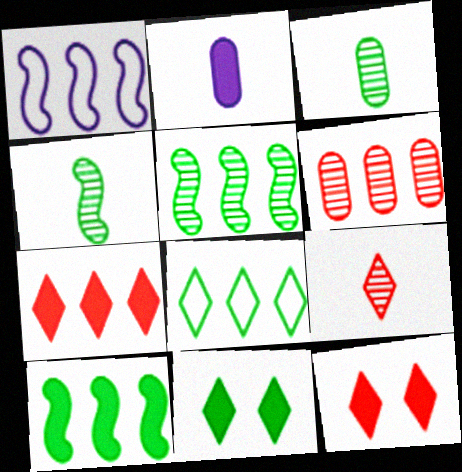[[1, 3, 12], 
[2, 10, 12]]